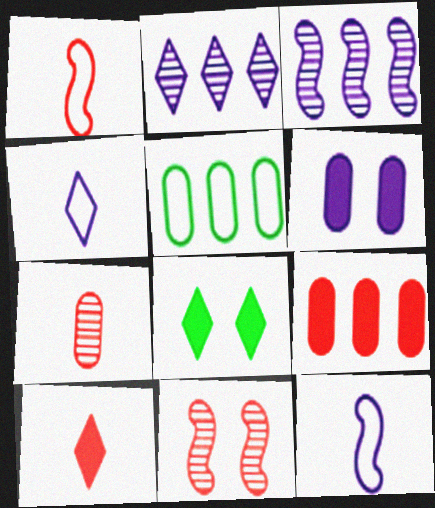[[1, 7, 10], 
[2, 6, 12], 
[3, 4, 6], 
[5, 6, 7]]